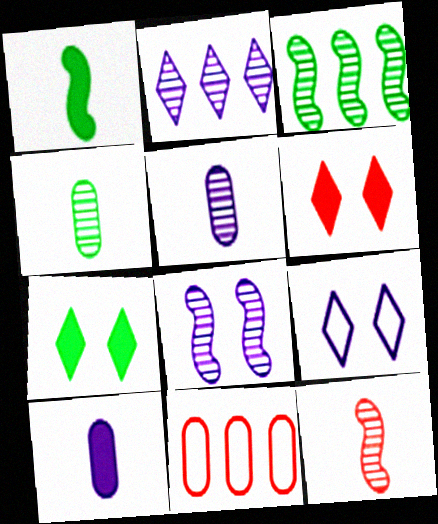[[2, 5, 8], 
[3, 8, 12], 
[6, 11, 12]]